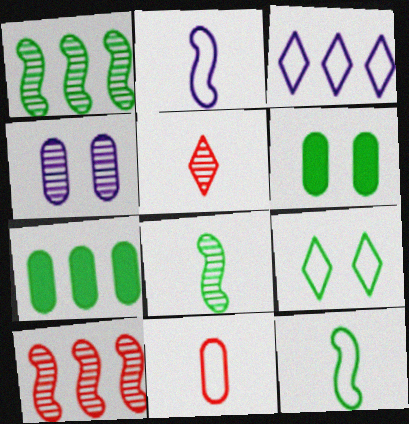[[1, 4, 5], 
[3, 7, 10], 
[4, 7, 11], 
[7, 8, 9]]